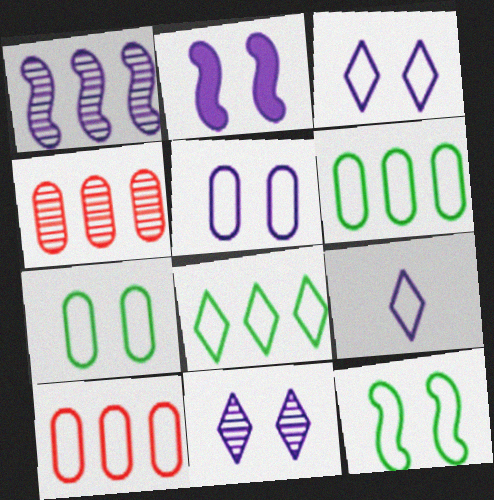[[2, 5, 11], 
[9, 10, 12]]